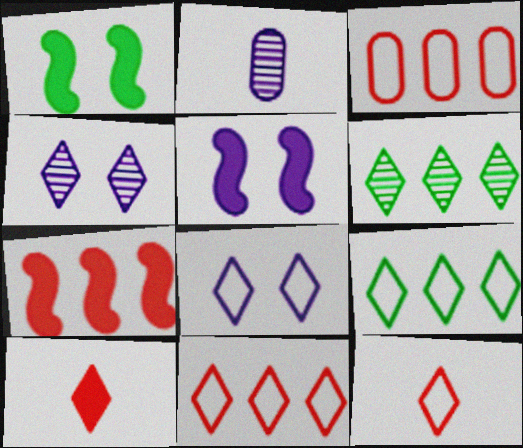[[1, 2, 11], 
[4, 9, 10], 
[6, 8, 10], 
[8, 9, 12]]